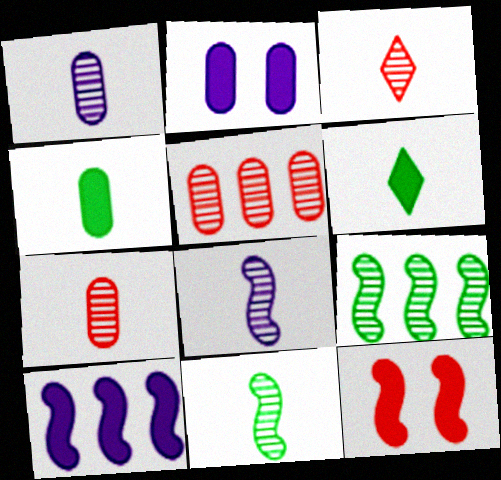[[1, 3, 11]]